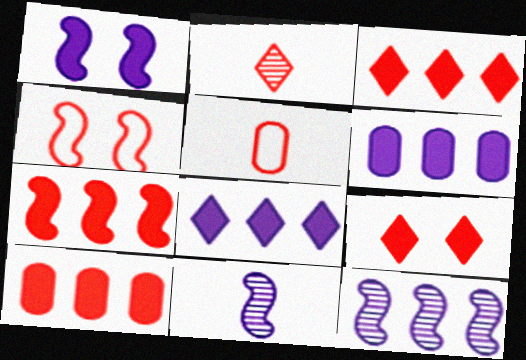[[2, 4, 10], 
[3, 7, 10]]